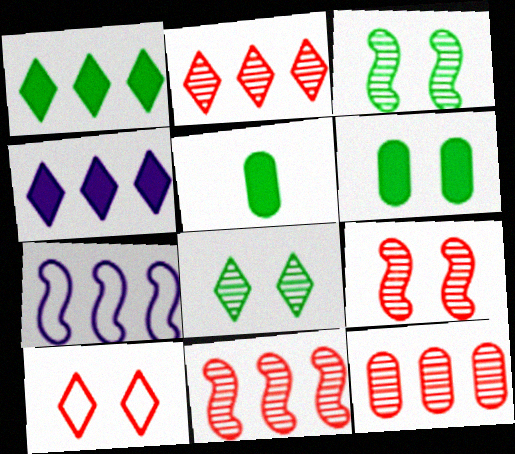[[1, 7, 12], 
[2, 11, 12]]